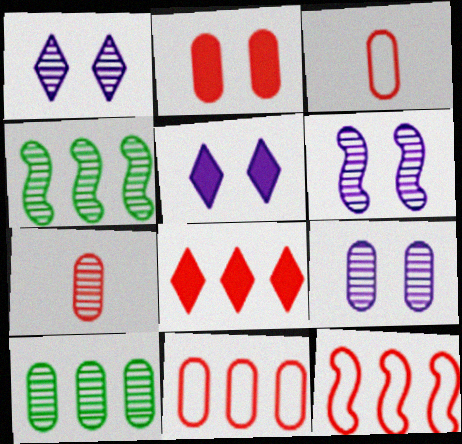[[1, 4, 7], 
[1, 6, 9], 
[2, 7, 11], 
[3, 4, 5], 
[7, 9, 10]]